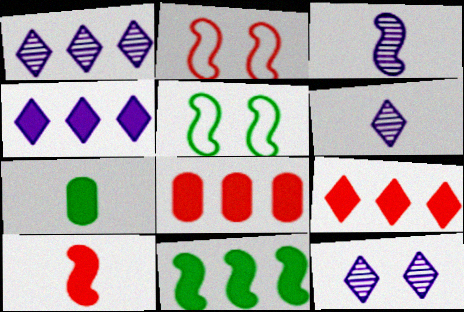[[1, 2, 7], 
[1, 6, 12], 
[2, 3, 11], 
[4, 8, 11], 
[5, 6, 8]]